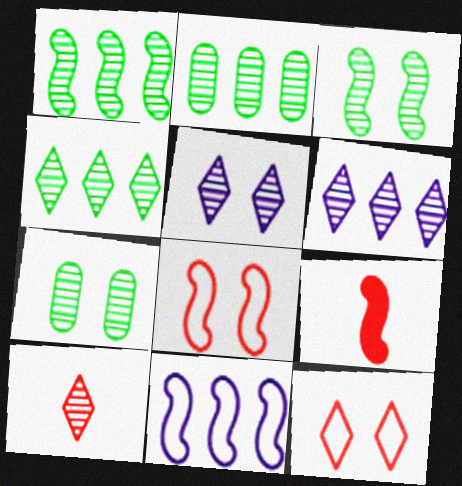[[1, 2, 4], 
[3, 9, 11], 
[4, 5, 10]]